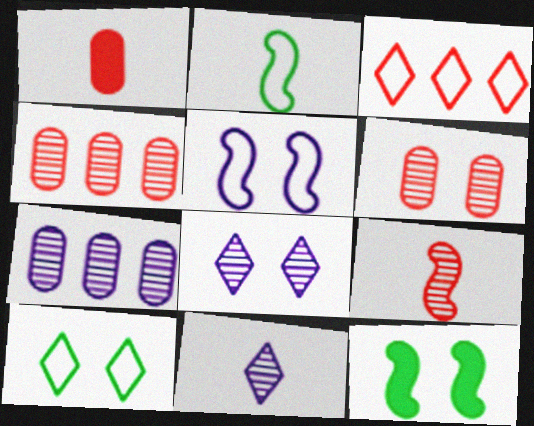[[1, 2, 11]]